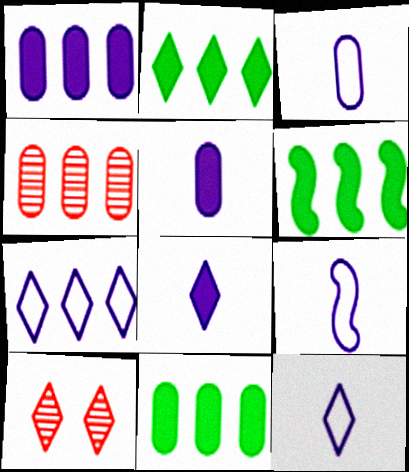[[2, 6, 11], 
[2, 10, 12], 
[3, 6, 10], 
[3, 9, 12], 
[4, 6, 7], 
[9, 10, 11]]